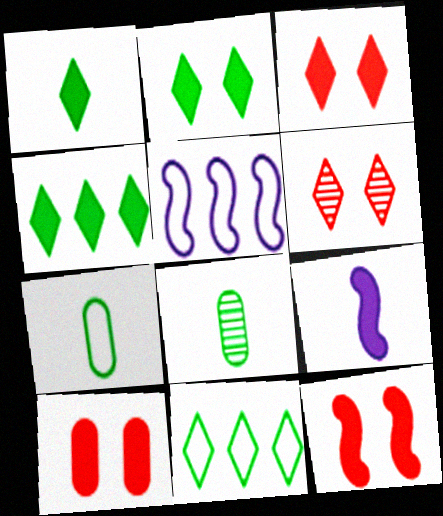[[1, 2, 4], 
[3, 5, 8], 
[3, 10, 12], 
[4, 9, 10]]